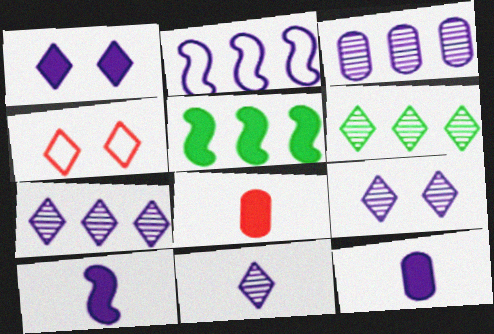[[1, 5, 8], 
[2, 9, 12], 
[7, 9, 11]]